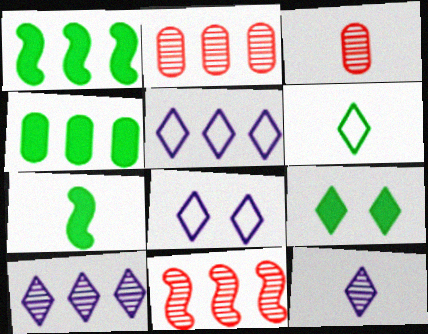[[1, 2, 5], 
[1, 3, 8], 
[2, 7, 8], 
[4, 5, 11], 
[4, 7, 9]]